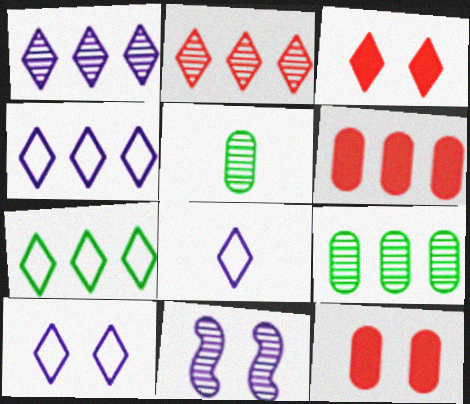[[2, 5, 11], 
[4, 8, 10]]